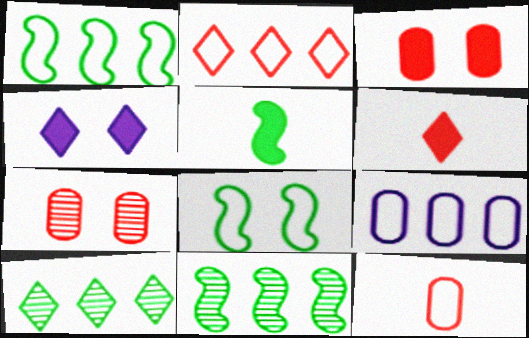[[1, 2, 9], 
[4, 7, 8], 
[4, 11, 12], 
[5, 8, 11]]